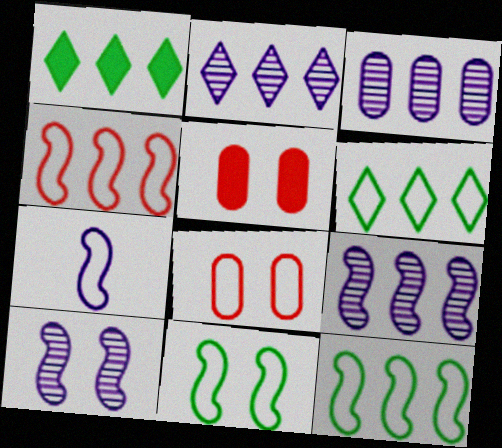[[1, 3, 4], 
[2, 3, 9], 
[4, 7, 11], 
[6, 7, 8]]